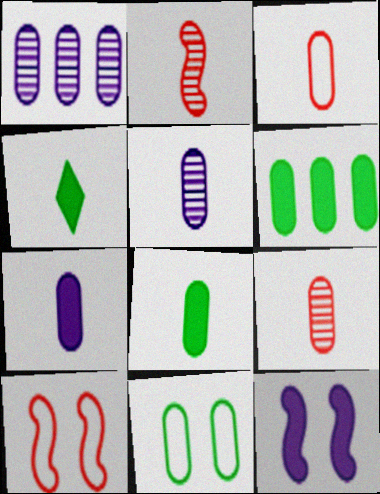[[1, 4, 10], 
[3, 5, 8]]